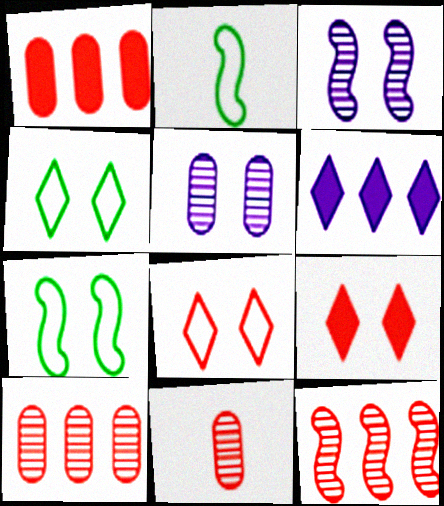[[5, 7, 9], 
[6, 7, 11]]